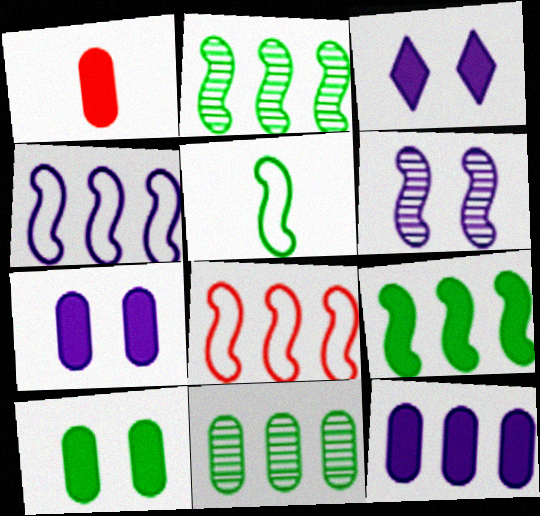[[1, 3, 9], 
[1, 10, 12]]